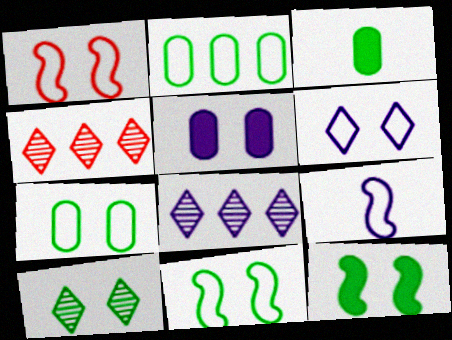[[1, 3, 8], 
[1, 5, 10], 
[1, 6, 7], 
[5, 8, 9], 
[7, 10, 12]]